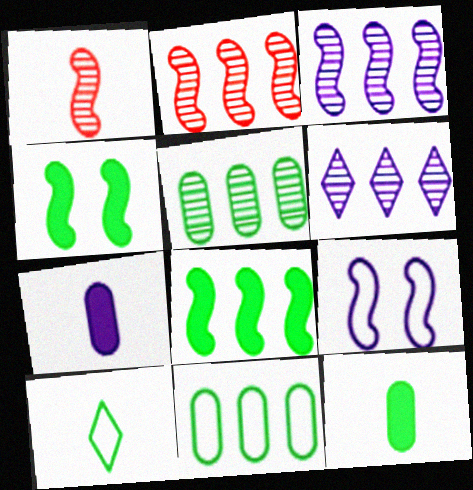[[1, 7, 10], 
[1, 8, 9], 
[2, 5, 6], 
[4, 5, 10], 
[6, 7, 9]]